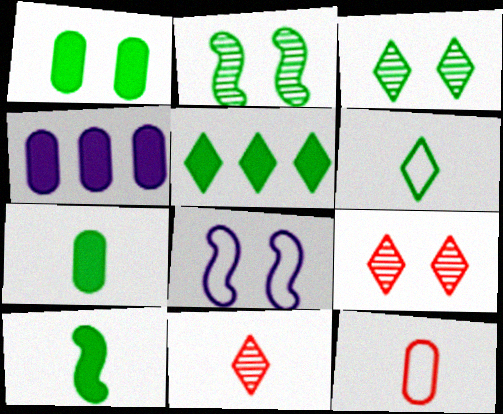[[1, 5, 10], 
[1, 8, 9], 
[3, 5, 6]]